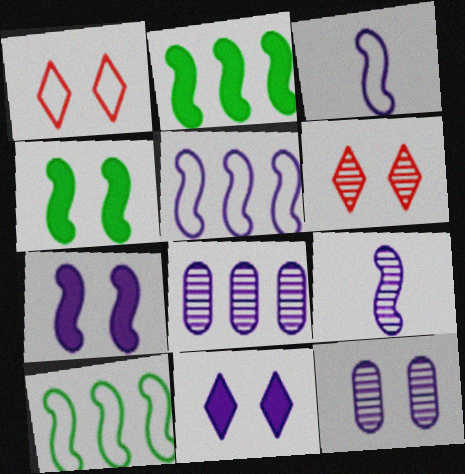[[1, 4, 12], 
[3, 8, 11], 
[5, 7, 9]]